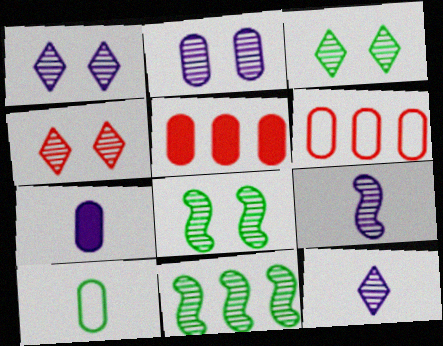[[1, 3, 4], 
[2, 4, 8], 
[2, 5, 10]]